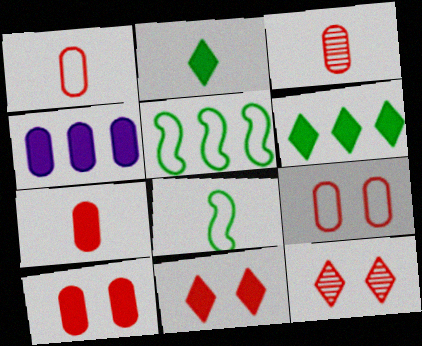[[1, 3, 7], 
[4, 8, 12]]